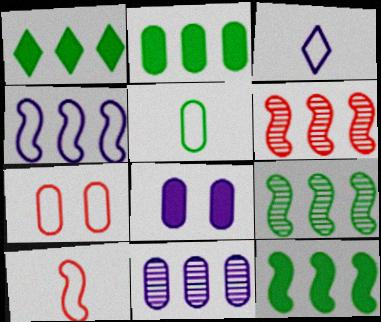[[1, 2, 12], 
[3, 5, 10], 
[4, 6, 12]]